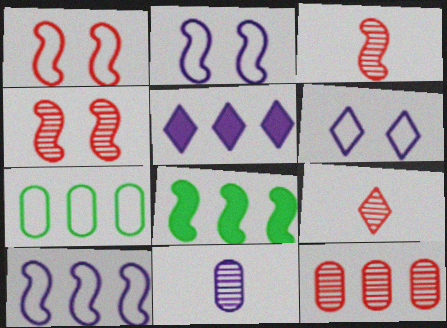[[2, 3, 8], 
[2, 5, 11], 
[4, 9, 12]]